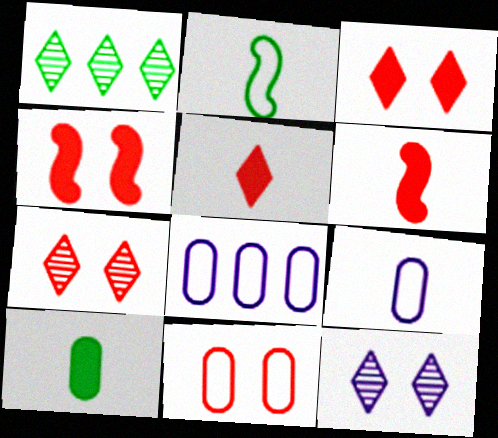[[1, 4, 9], 
[4, 7, 11]]